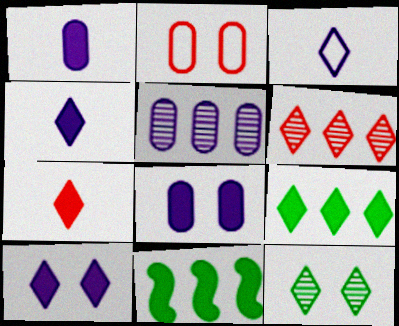[[7, 8, 11], 
[7, 9, 10]]